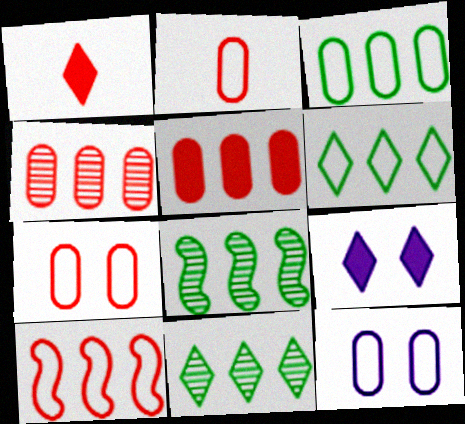[[1, 8, 12], 
[2, 3, 12], 
[2, 8, 9]]